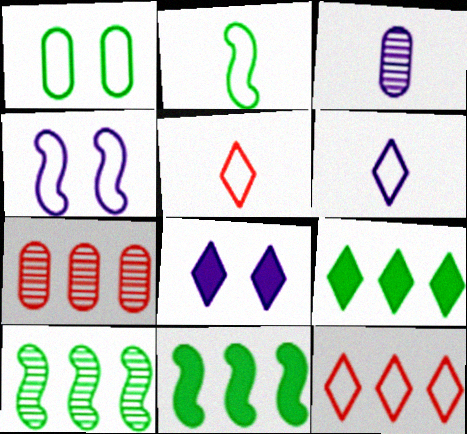[[2, 7, 8]]